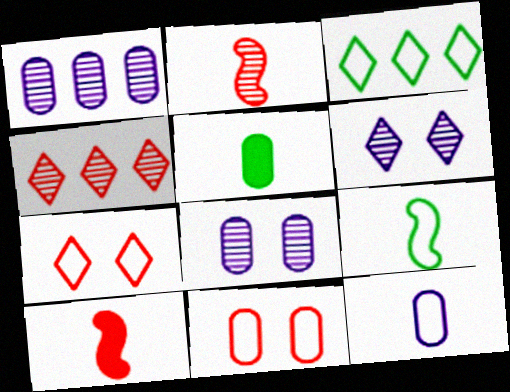[[1, 5, 11], 
[3, 8, 10], 
[4, 10, 11]]